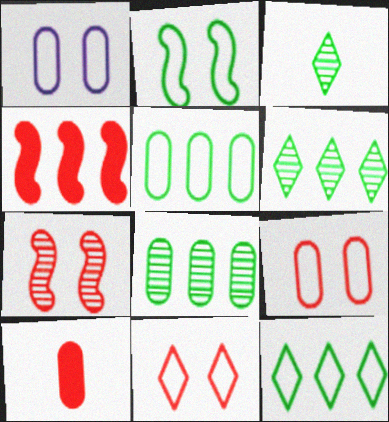[[1, 2, 11], 
[1, 3, 4], 
[1, 8, 10]]